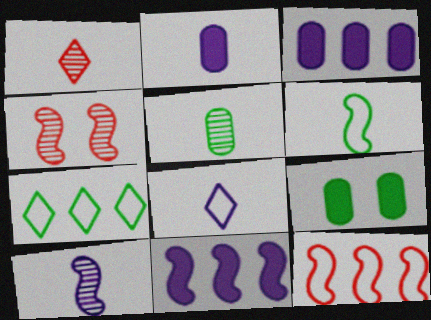[[1, 2, 6], 
[1, 5, 10], 
[2, 4, 7], 
[2, 8, 10], 
[4, 6, 11]]